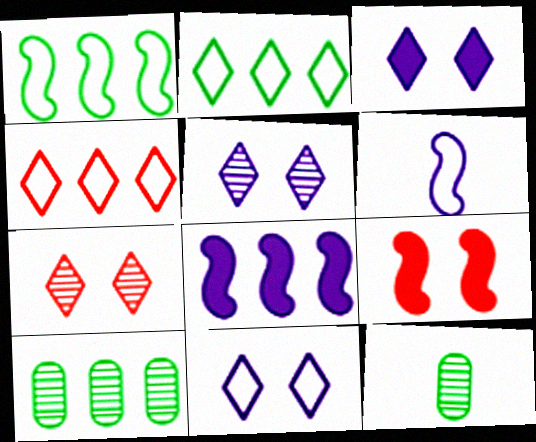[[3, 5, 11], 
[4, 8, 10]]